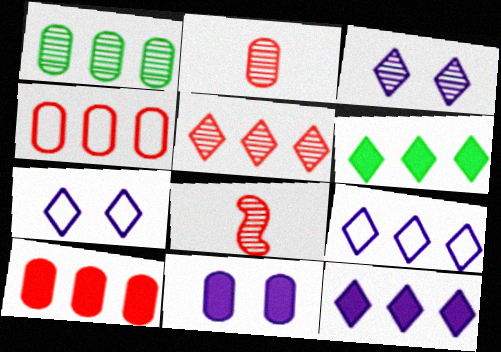[[1, 3, 8], 
[5, 6, 9]]